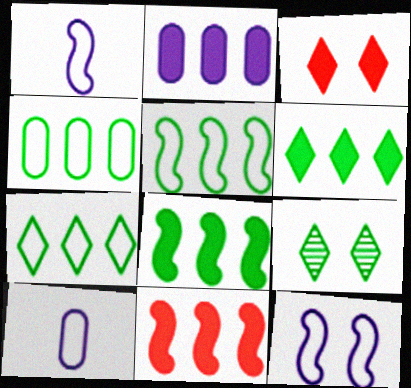[[2, 6, 11], 
[4, 5, 7], 
[9, 10, 11]]